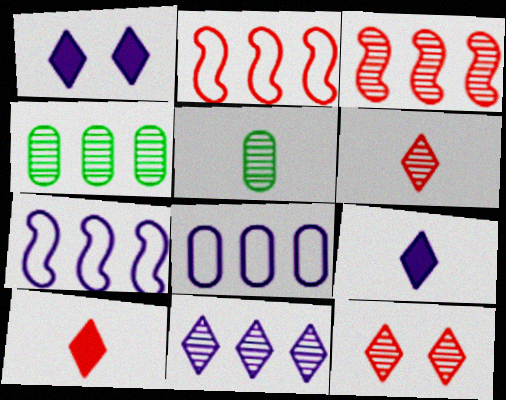[[1, 2, 5], 
[3, 4, 11]]